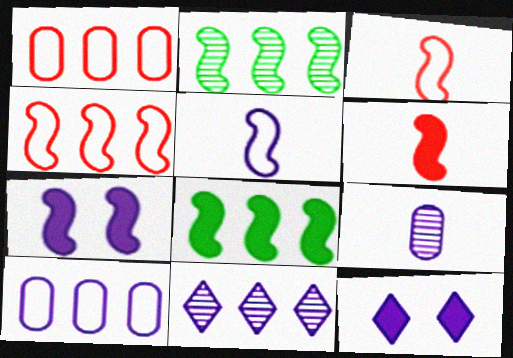[[1, 8, 11], 
[2, 3, 7], 
[6, 7, 8]]